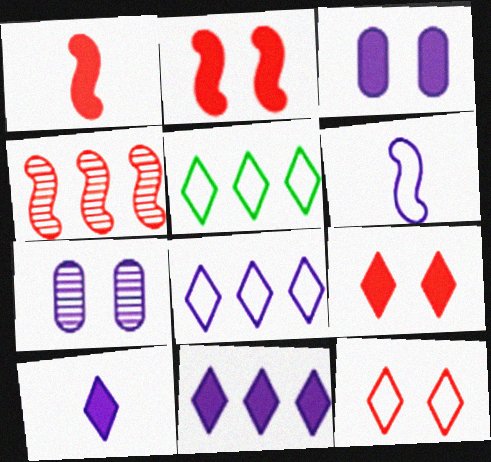[[1, 5, 7], 
[6, 7, 11]]